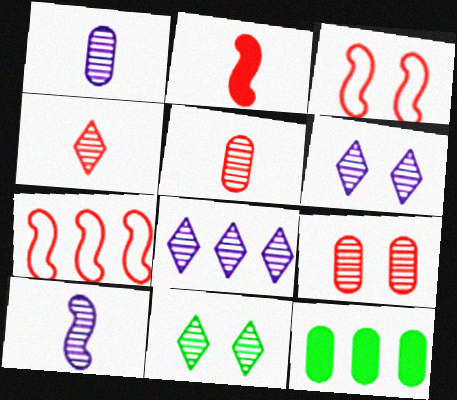[[4, 8, 11], 
[7, 8, 12]]